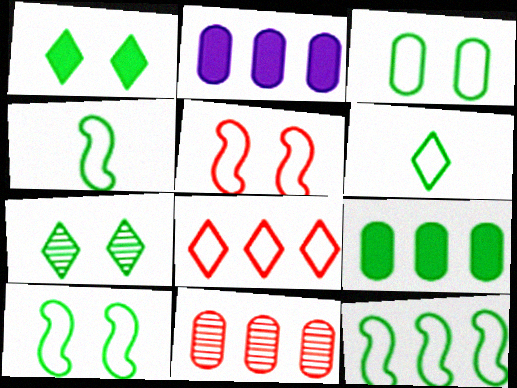[[3, 6, 12], 
[4, 7, 9], 
[4, 10, 12]]